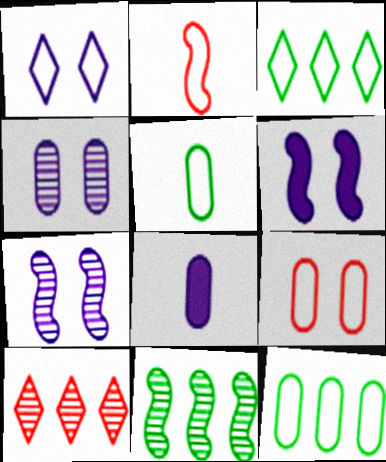[[1, 2, 12], 
[1, 4, 6], 
[2, 6, 11], 
[5, 6, 10]]